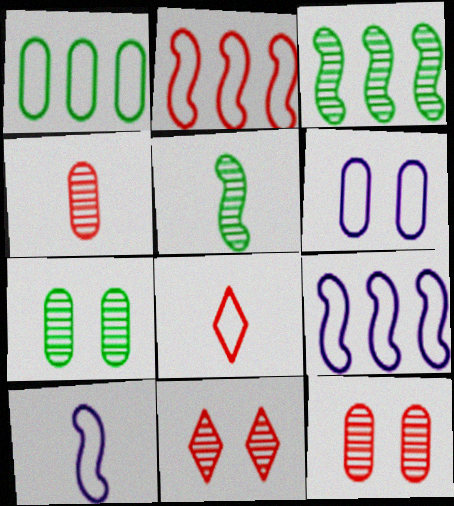[]